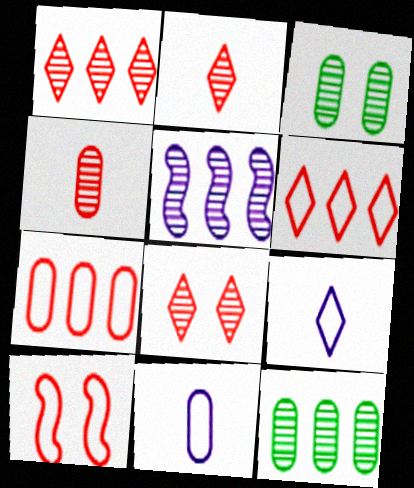[[1, 2, 8], 
[1, 5, 12], 
[2, 3, 5]]